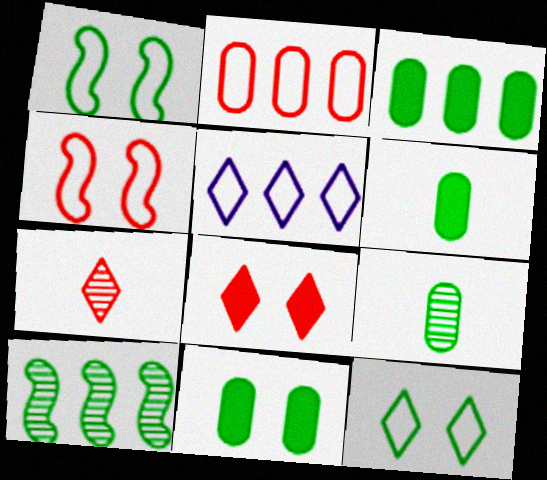[[3, 6, 11], 
[6, 10, 12]]